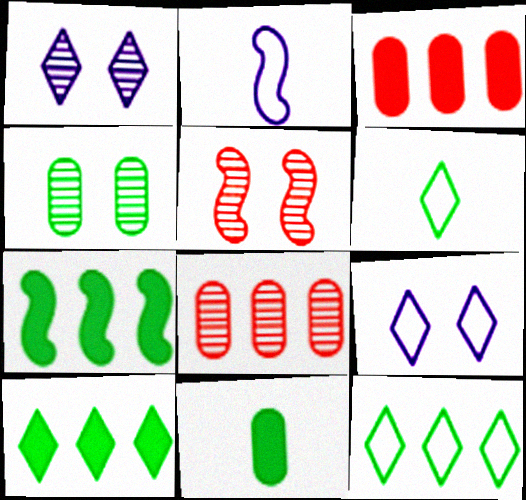[[1, 4, 5], 
[2, 5, 7], 
[4, 6, 7]]